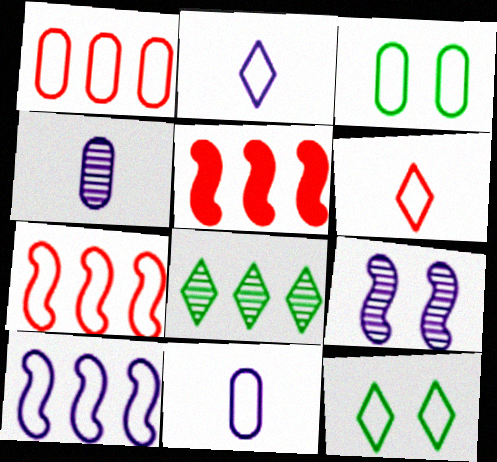[[1, 3, 11], 
[2, 3, 7], 
[3, 6, 10], 
[4, 5, 12], 
[7, 11, 12]]